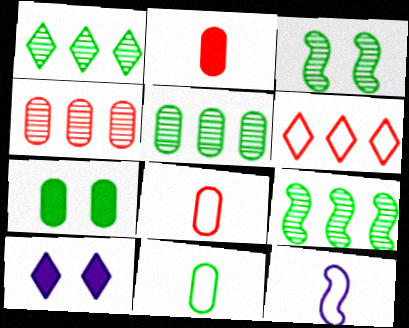[[1, 5, 9], 
[5, 7, 11], 
[8, 9, 10]]